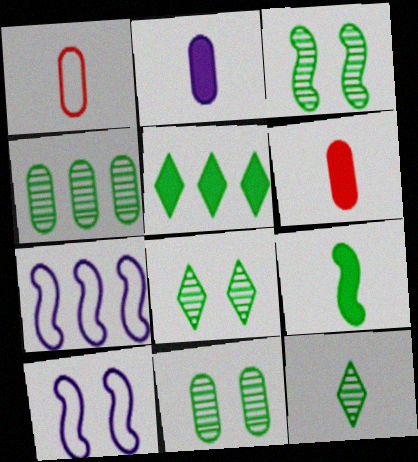[[3, 4, 12], 
[3, 8, 11], 
[6, 7, 8]]